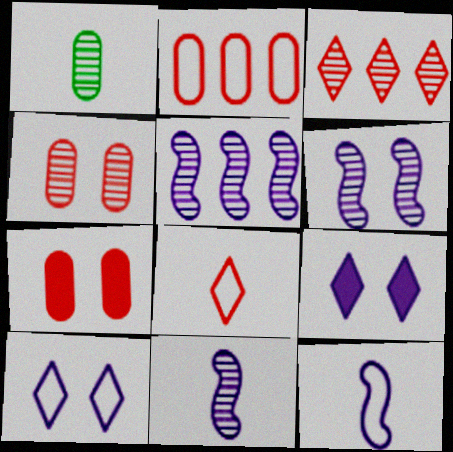[[1, 3, 6], 
[5, 6, 11]]